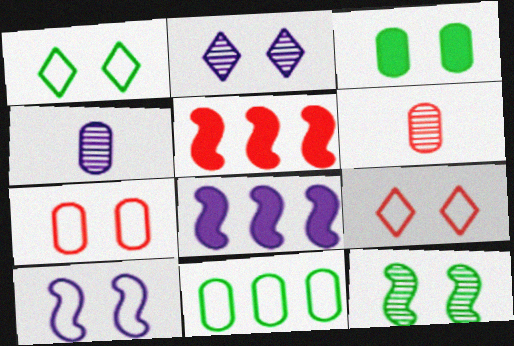[[1, 3, 12], 
[1, 4, 5], 
[1, 6, 8], 
[1, 7, 10], 
[5, 6, 9]]